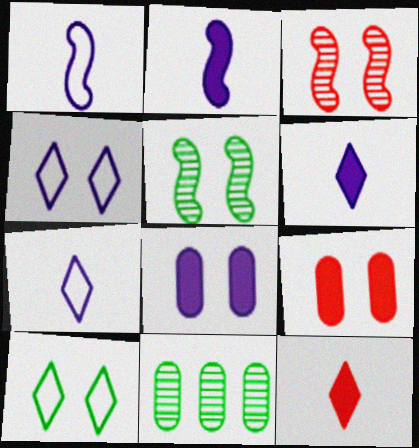[[3, 8, 10], 
[4, 5, 9]]